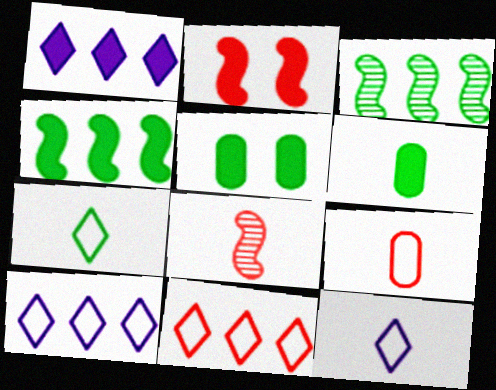[[1, 2, 6], 
[3, 5, 7], 
[5, 8, 10], 
[6, 8, 12]]